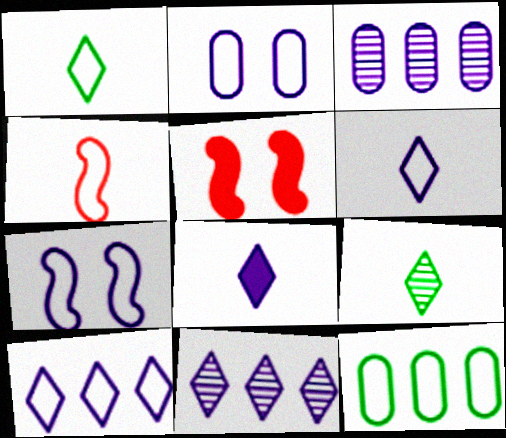[[1, 3, 5], 
[3, 7, 8]]